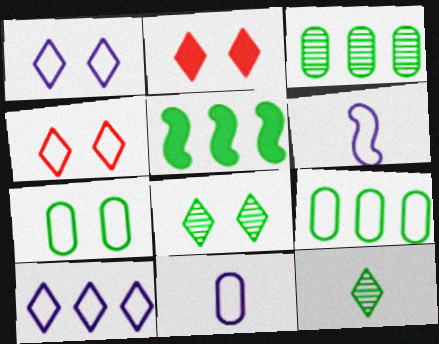[[1, 2, 8], 
[2, 3, 6], 
[2, 10, 12], 
[4, 6, 9], 
[5, 7, 12]]